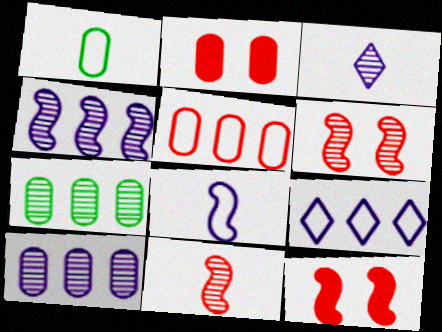[[1, 2, 10], 
[3, 6, 7]]